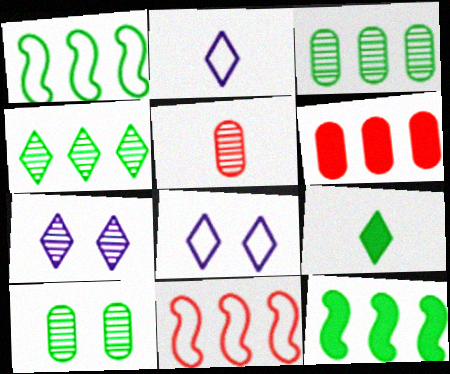[[1, 9, 10], 
[5, 8, 12]]